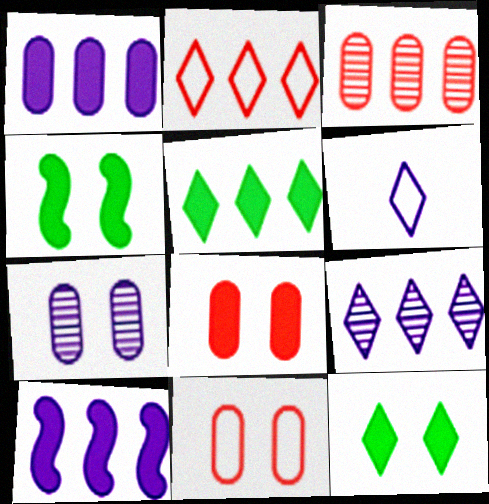[[2, 5, 9], 
[3, 4, 6], 
[6, 7, 10]]